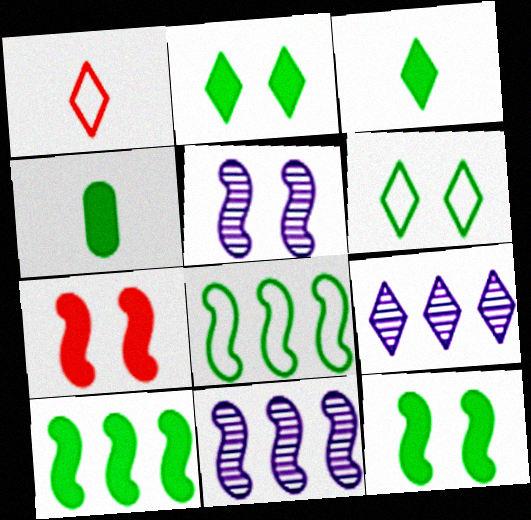[[1, 2, 9], 
[2, 4, 10]]